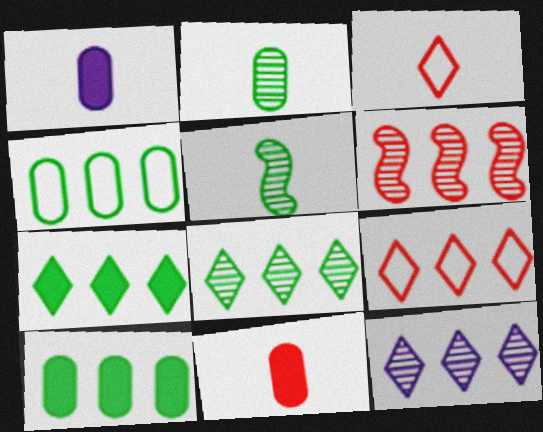[[1, 3, 5], 
[7, 9, 12]]